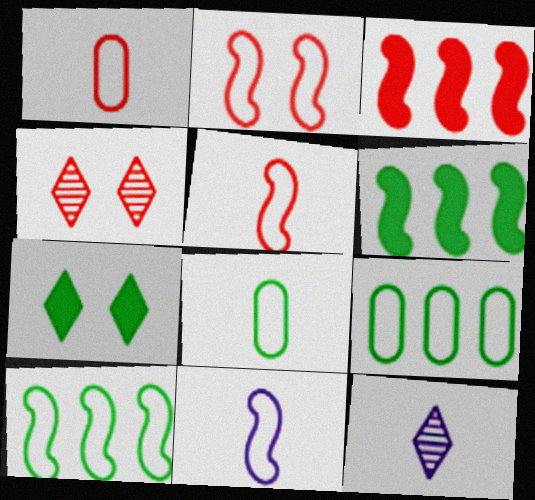[[1, 3, 4], 
[2, 10, 11]]